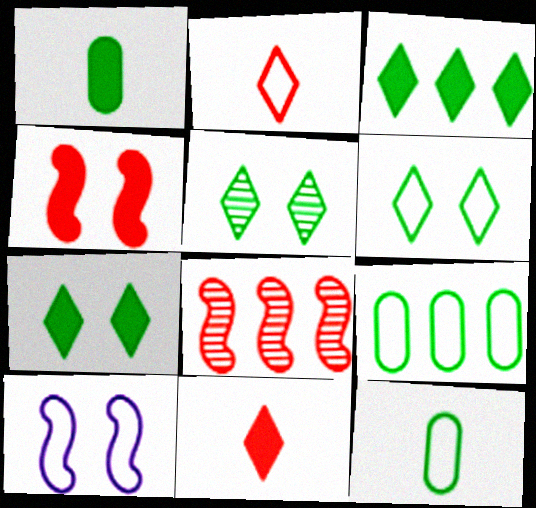[[2, 9, 10], 
[5, 6, 7]]